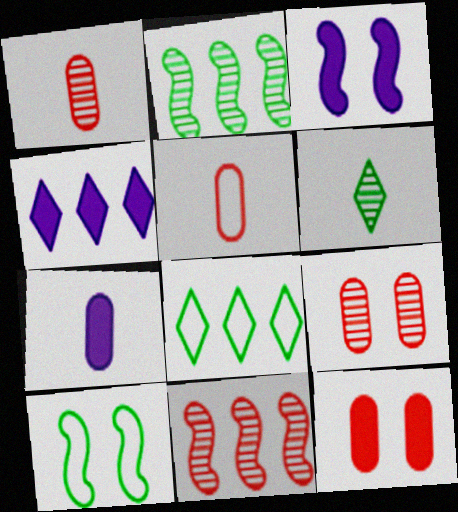[[1, 3, 8], 
[1, 4, 10], 
[3, 4, 7]]